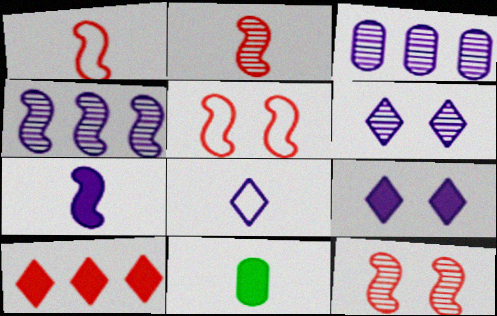[[2, 8, 11]]